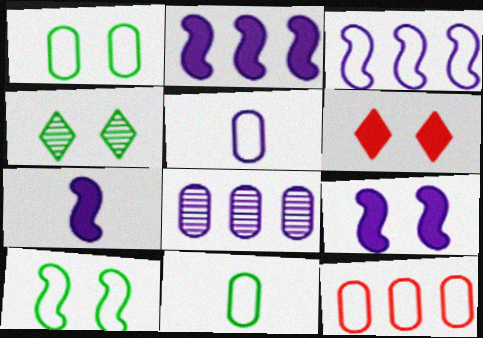[[1, 5, 12], 
[2, 7, 9], 
[4, 7, 12]]